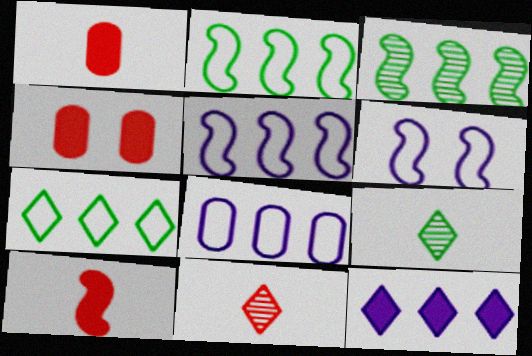[[3, 6, 10], 
[4, 5, 9]]